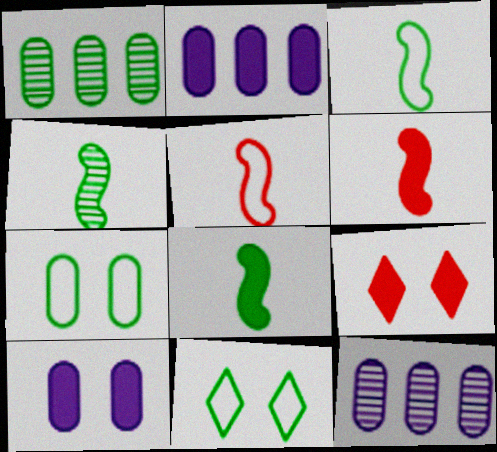[[1, 8, 11], 
[2, 8, 9], 
[3, 4, 8], 
[3, 9, 12], 
[6, 11, 12]]